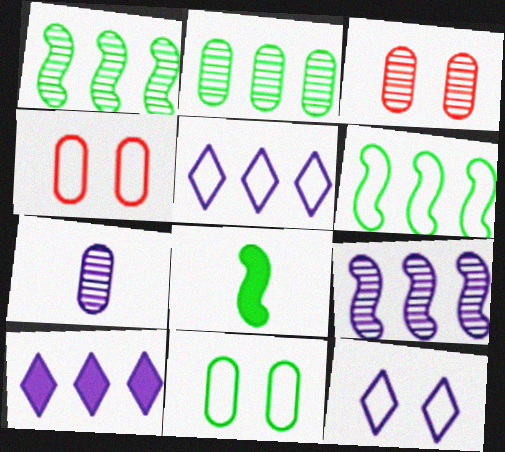[[2, 3, 7], 
[3, 5, 8]]